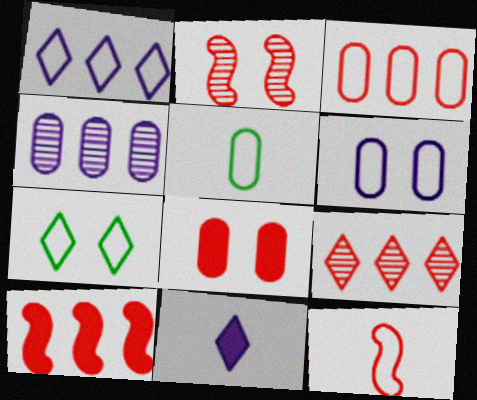[[2, 10, 12], 
[3, 5, 6], 
[3, 9, 10], 
[4, 5, 8], 
[7, 9, 11], 
[8, 9, 12]]